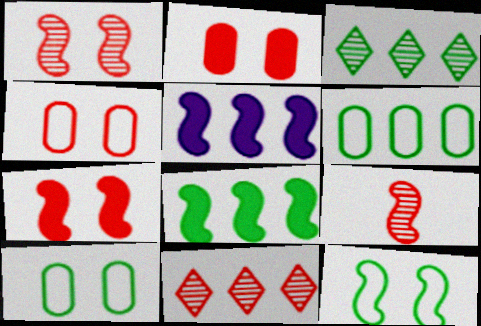[[3, 6, 8], 
[5, 6, 11], 
[5, 9, 12]]